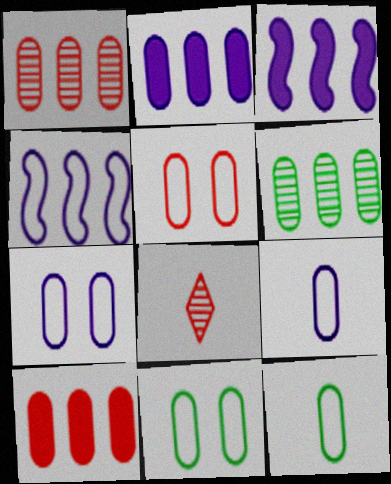[[3, 8, 11], 
[5, 7, 11]]